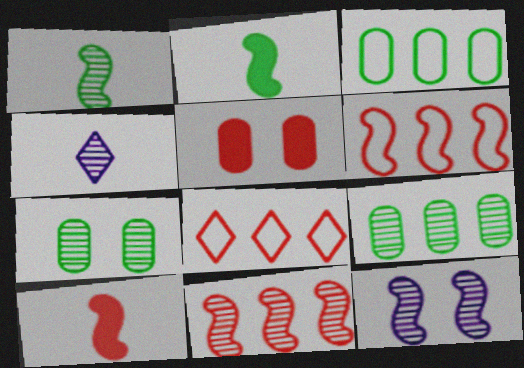[[1, 11, 12], 
[2, 6, 12], 
[4, 7, 11]]